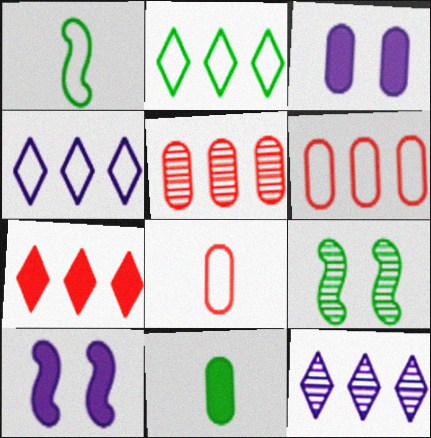[[2, 7, 12], 
[2, 9, 11], 
[7, 10, 11]]